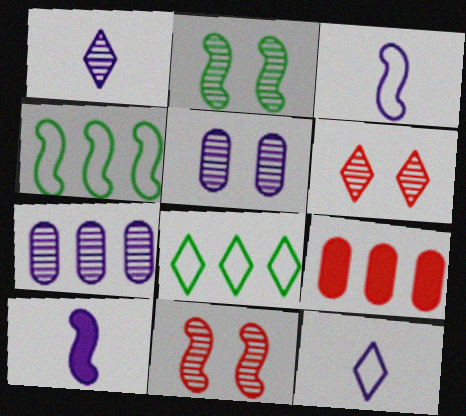[[2, 5, 6], 
[2, 9, 12], 
[4, 10, 11]]